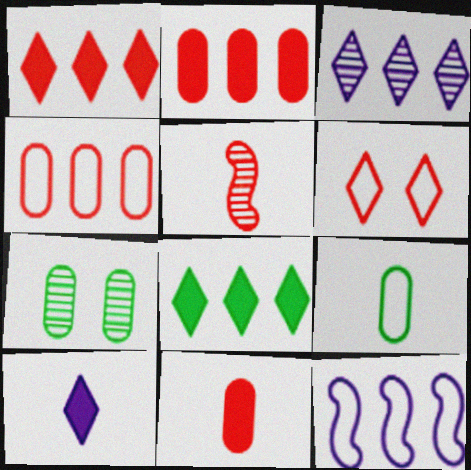[[2, 5, 6], 
[3, 5, 7], 
[5, 9, 10], 
[6, 9, 12]]